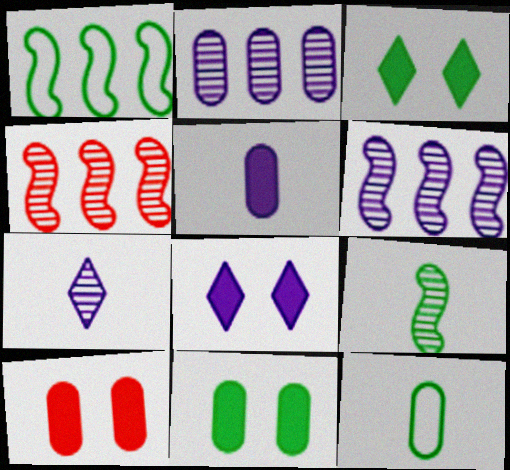[[1, 7, 10], 
[2, 10, 12], 
[4, 8, 12]]